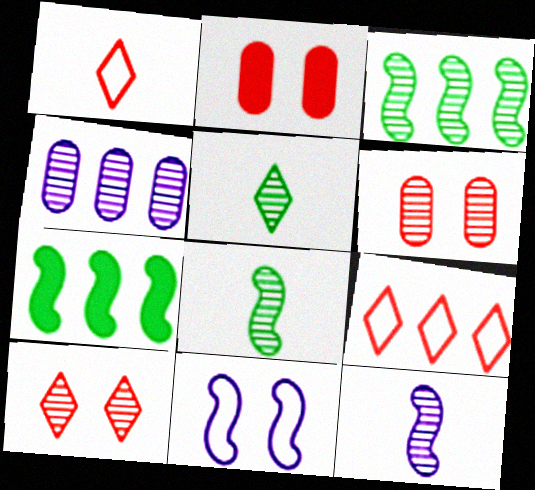[[4, 7, 9], 
[4, 8, 10]]